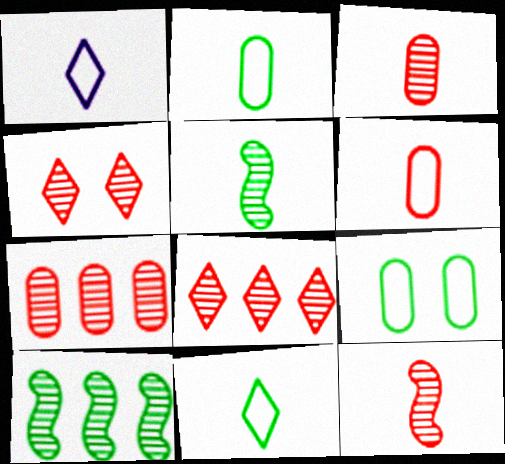[[4, 7, 12]]